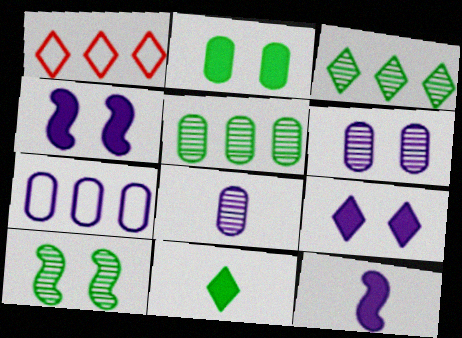[]